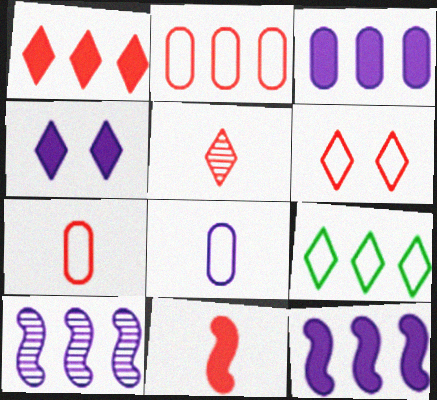[[1, 5, 6], 
[4, 5, 9], 
[4, 8, 10], 
[5, 7, 11]]